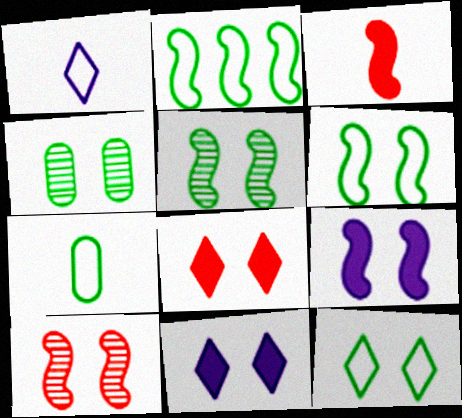[[2, 7, 12], 
[6, 9, 10]]